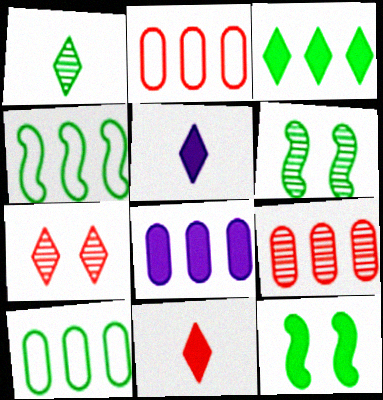[[1, 10, 12], 
[2, 5, 6], 
[8, 9, 10], 
[8, 11, 12]]